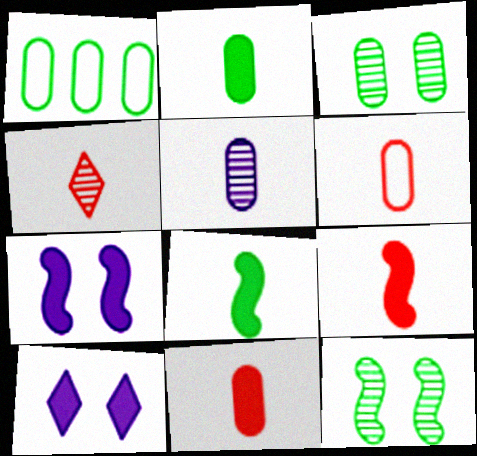[[1, 2, 3], 
[1, 4, 7], 
[2, 5, 6], 
[4, 6, 9]]